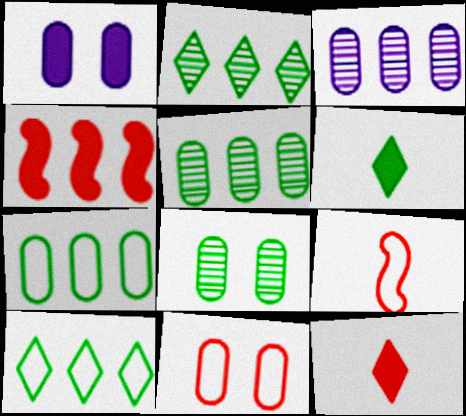[[1, 2, 9], 
[1, 4, 6], 
[1, 8, 11], 
[3, 4, 10]]